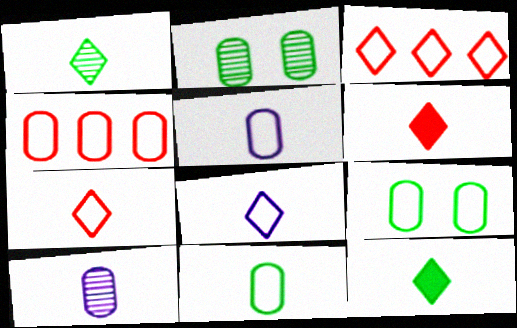[[1, 6, 8], 
[4, 5, 9]]